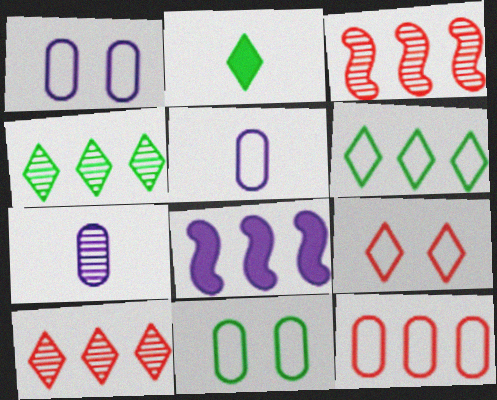[[1, 2, 3], 
[4, 8, 12], 
[5, 11, 12]]